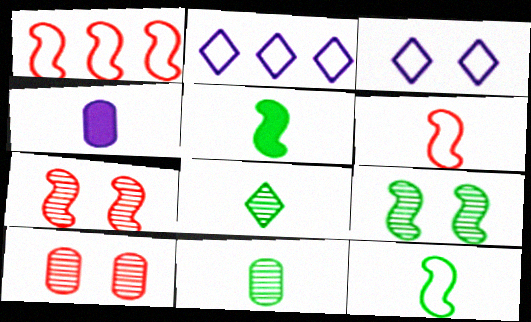[[2, 5, 10], 
[4, 6, 8]]